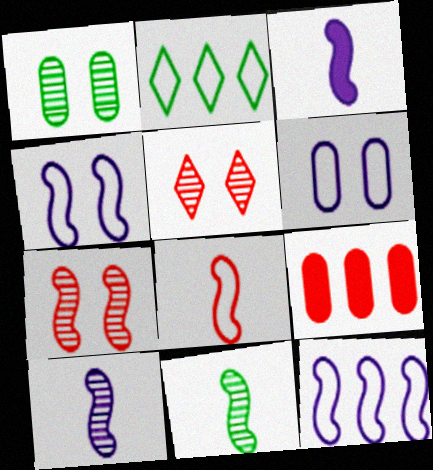[[2, 6, 8], 
[3, 8, 11], 
[5, 8, 9]]